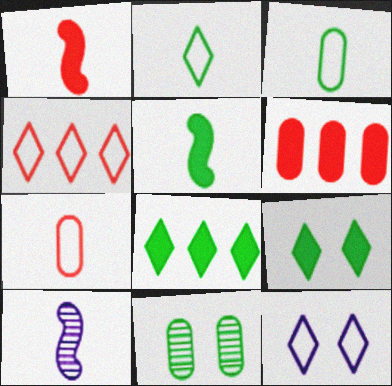[[2, 4, 12]]